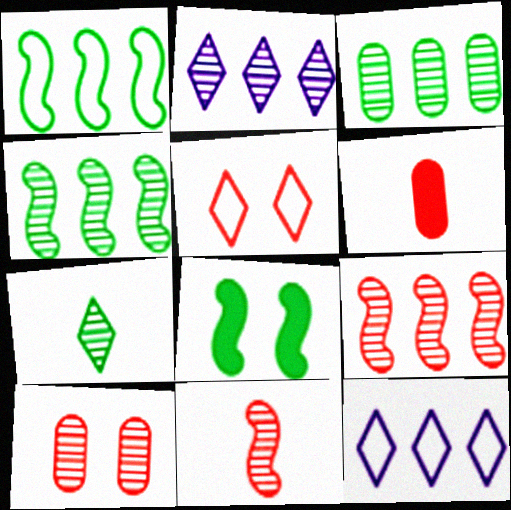[[2, 3, 9], 
[5, 6, 9]]